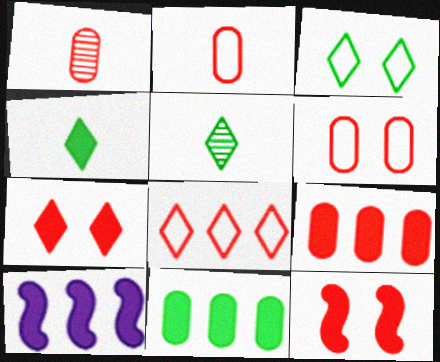[[1, 3, 10], 
[1, 6, 9], 
[1, 8, 12], 
[5, 6, 10]]